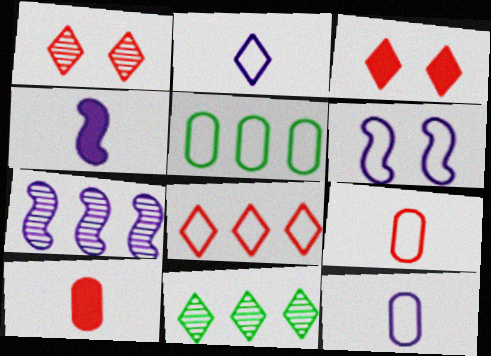[[1, 4, 5], 
[2, 3, 11], 
[4, 6, 7], 
[6, 10, 11]]